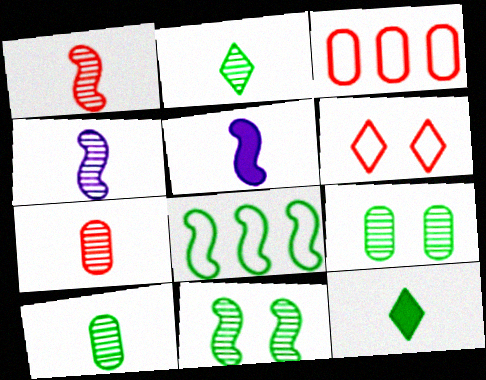[[2, 4, 7], 
[8, 9, 12]]